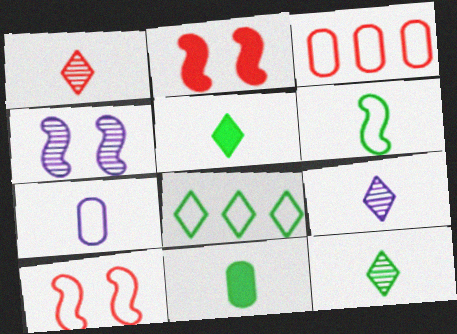[[1, 2, 3], 
[1, 9, 12], 
[3, 4, 5], 
[6, 11, 12], 
[7, 8, 10]]